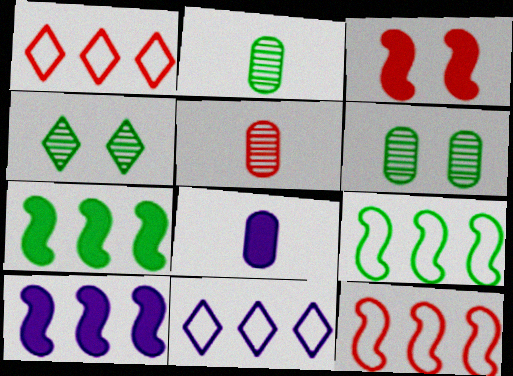[[1, 3, 5], 
[2, 3, 11], 
[4, 8, 12]]